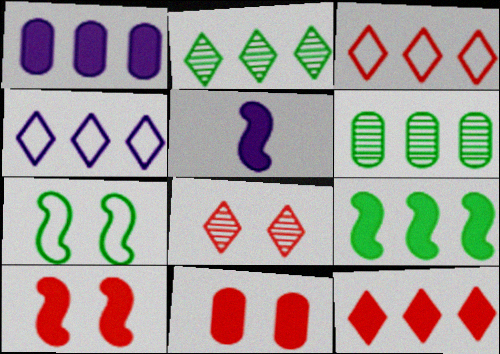[[1, 9, 12], 
[2, 4, 12], 
[5, 9, 10]]